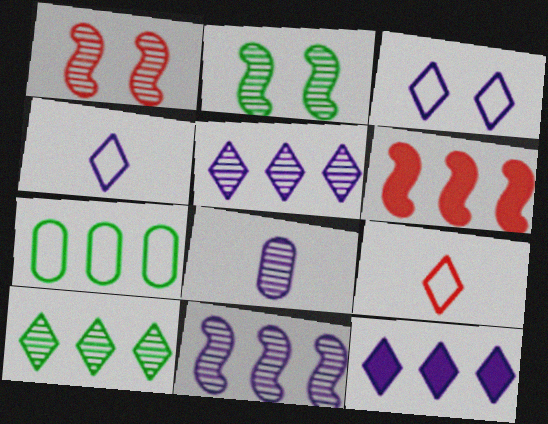[[1, 8, 10], 
[5, 6, 7]]